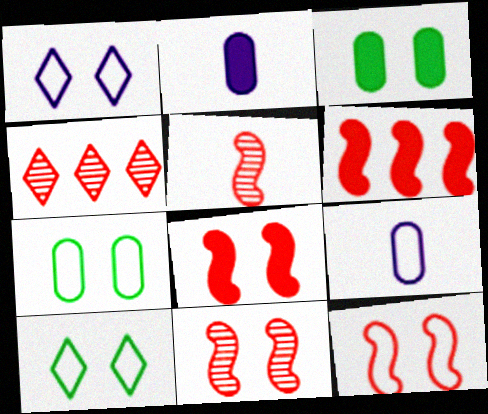[[1, 3, 11], 
[1, 7, 12], 
[5, 6, 12], 
[8, 11, 12]]